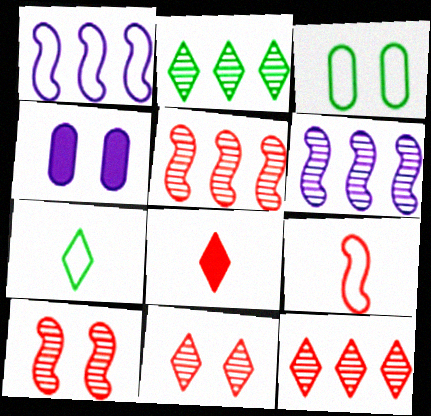[[2, 4, 9], 
[3, 6, 8], 
[4, 5, 7]]